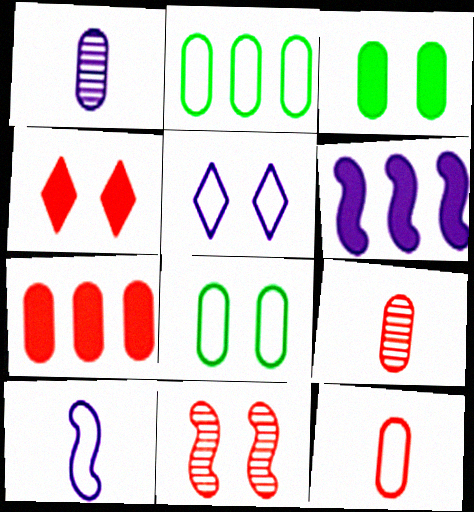[[1, 5, 6], 
[1, 7, 8], 
[3, 5, 11]]